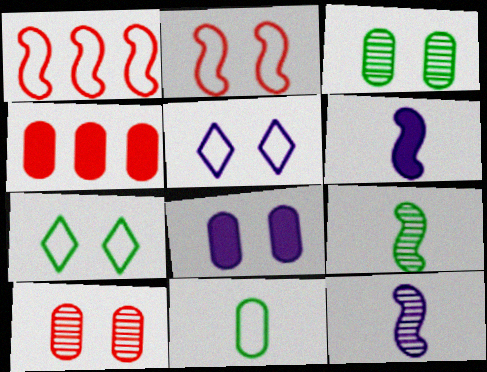[[1, 5, 11], 
[4, 5, 9], 
[4, 7, 12]]